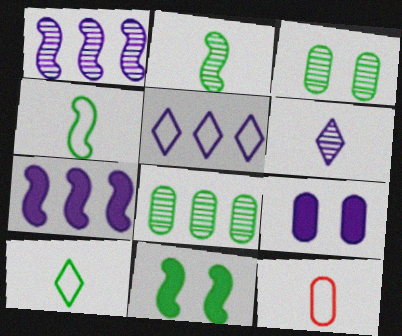[[8, 9, 12], 
[8, 10, 11]]